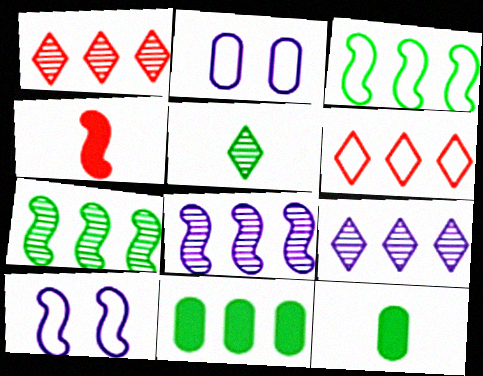[[1, 10, 12], 
[4, 7, 10], 
[6, 8, 11]]